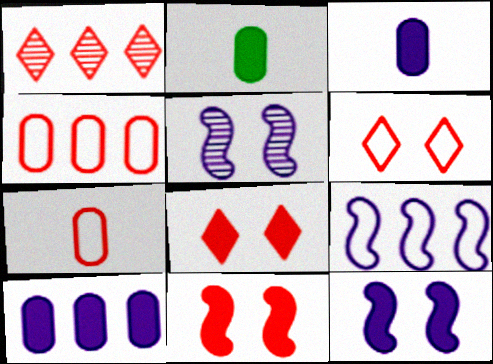[[1, 7, 11]]